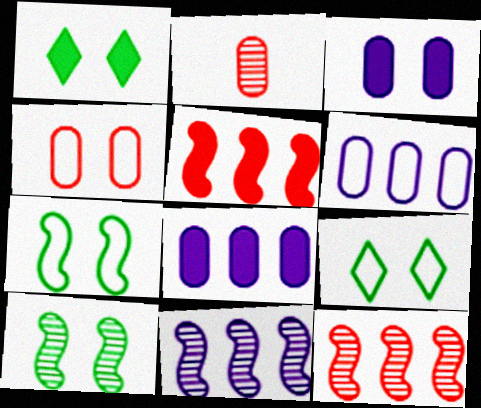[]